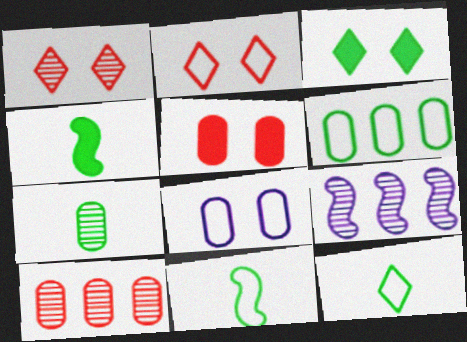[[1, 7, 9], 
[4, 7, 12], 
[5, 9, 12]]